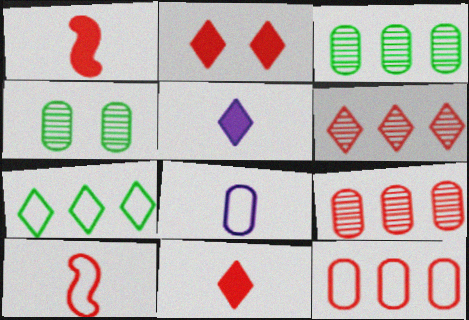[[2, 9, 10]]